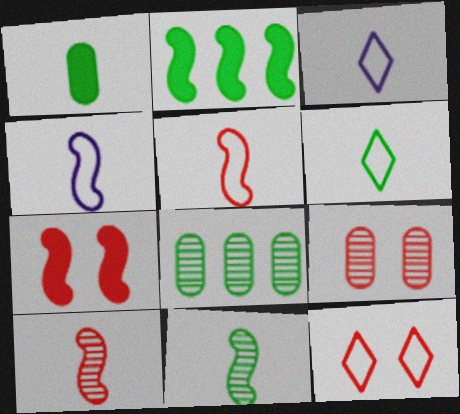[[1, 3, 10], 
[1, 6, 11], 
[2, 3, 9], 
[3, 7, 8], 
[7, 9, 12]]